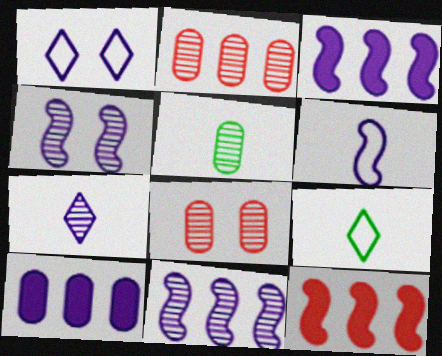[[1, 5, 12], 
[3, 4, 6], 
[3, 8, 9]]